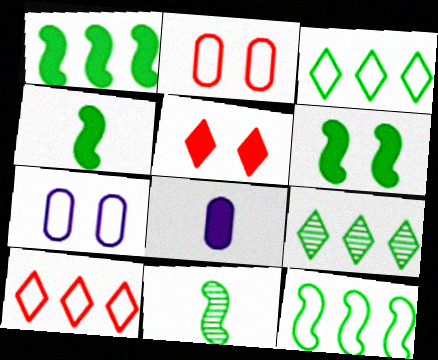[[1, 4, 6], 
[1, 5, 8], 
[6, 11, 12]]